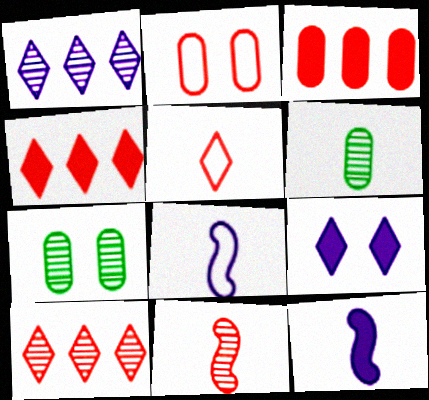[[1, 7, 11], 
[2, 4, 11], 
[4, 7, 8], 
[5, 6, 12]]